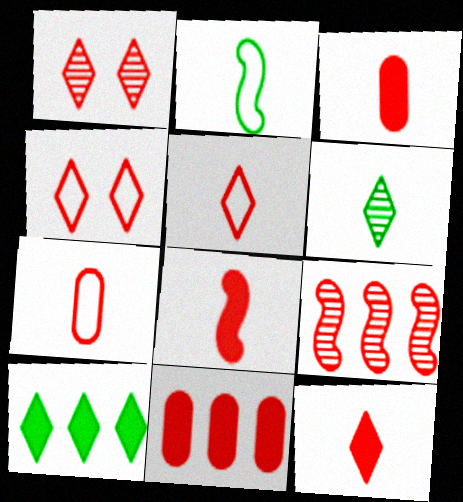[[3, 4, 9], 
[3, 8, 12]]